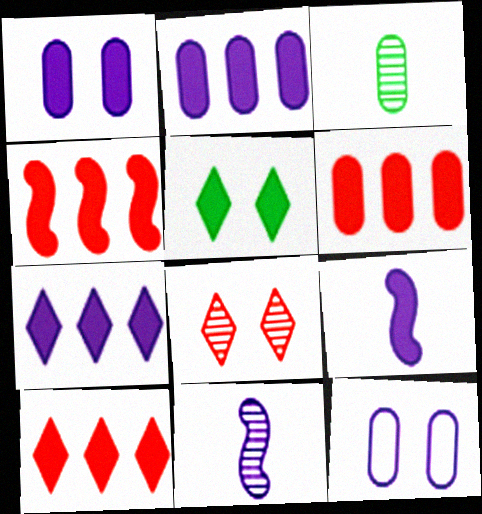[[1, 7, 9], 
[3, 6, 12], 
[4, 6, 10], 
[5, 6, 9], 
[7, 11, 12]]